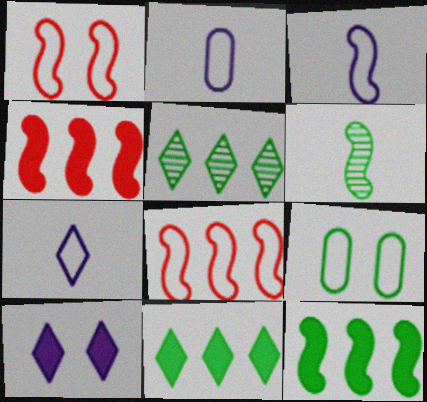[[2, 3, 7], 
[6, 9, 11], 
[7, 8, 9]]